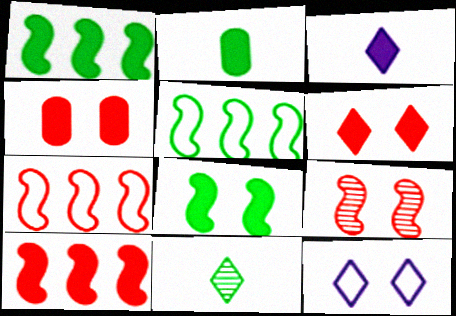[[1, 3, 4]]